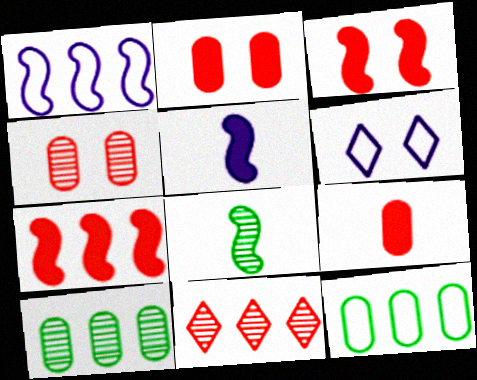[[1, 3, 8]]